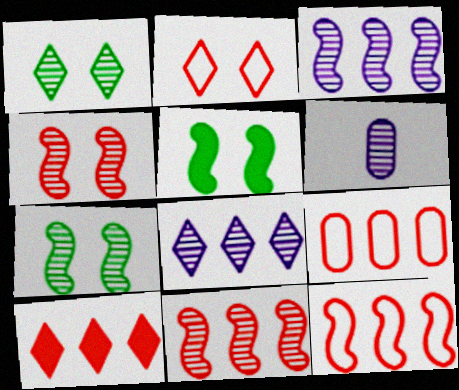[[1, 6, 11], 
[9, 10, 11]]